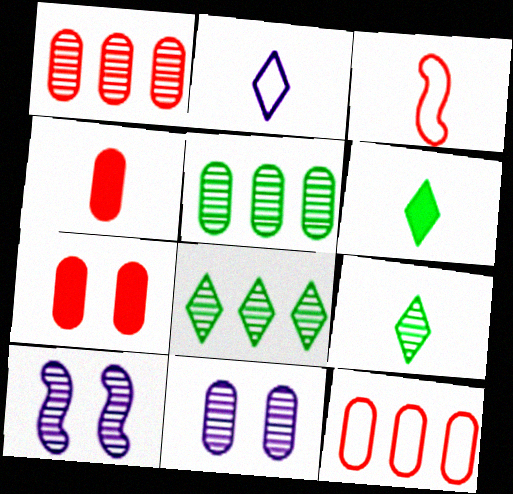[[1, 9, 10], 
[6, 10, 12]]